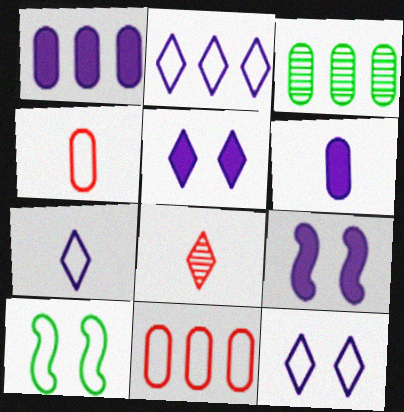[[1, 3, 11], 
[1, 8, 10], 
[2, 4, 10], 
[2, 7, 12], 
[7, 10, 11]]